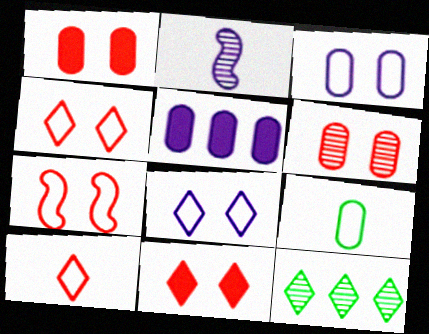[[2, 5, 8], 
[2, 6, 12], 
[5, 6, 9], 
[6, 7, 11]]